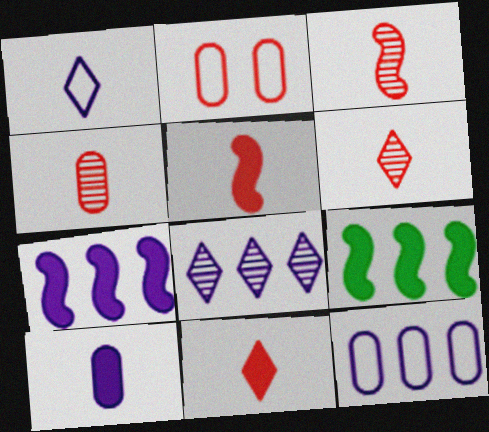[[3, 4, 6], 
[7, 8, 12]]